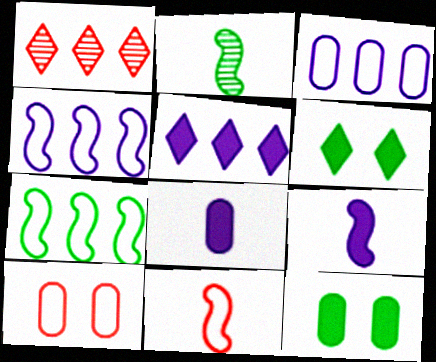[[2, 5, 10], 
[2, 9, 11]]